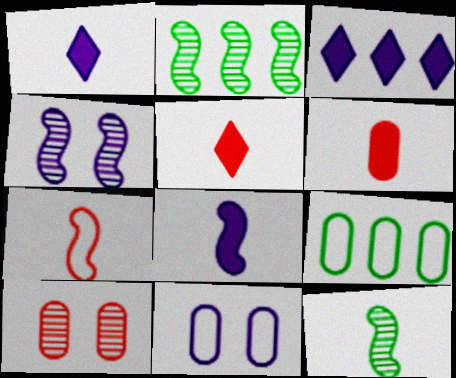[[2, 5, 11], 
[4, 5, 9], 
[7, 8, 12]]